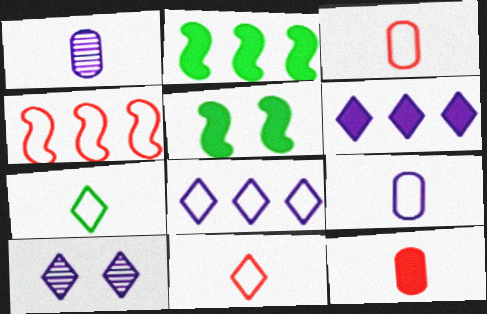[[2, 3, 10], 
[5, 6, 12]]